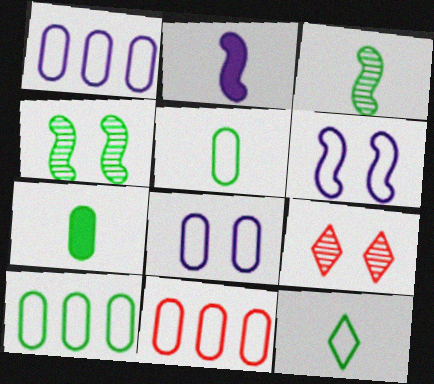[[1, 10, 11], 
[2, 9, 10], 
[3, 7, 12], 
[5, 8, 11], 
[6, 11, 12]]